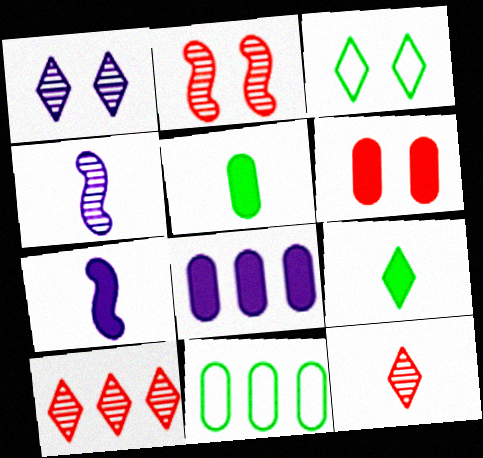[[5, 6, 8]]